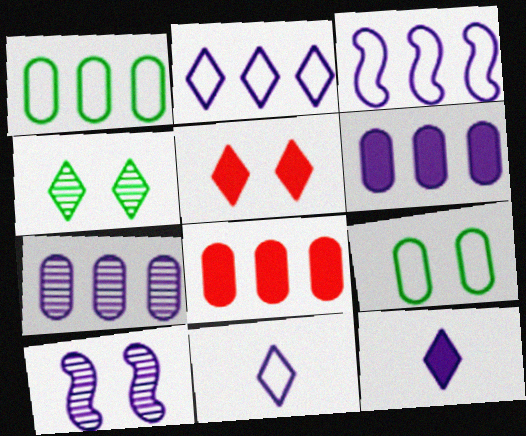[[1, 7, 8], 
[5, 9, 10], 
[6, 10, 11]]